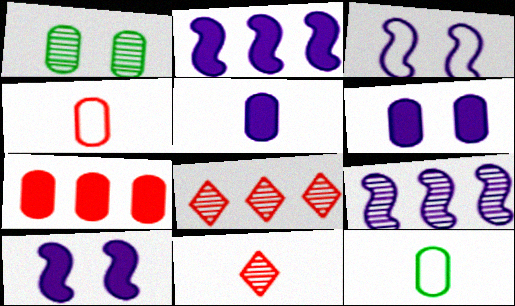[[1, 9, 11], 
[8, 10, 12]]